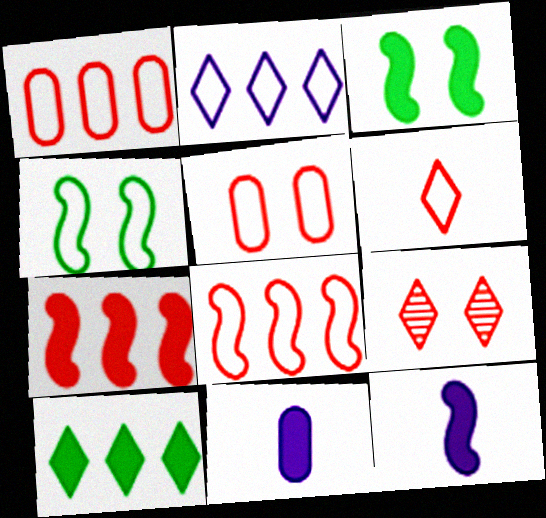[[3, 7, 12], 
[5, 6, 8]]